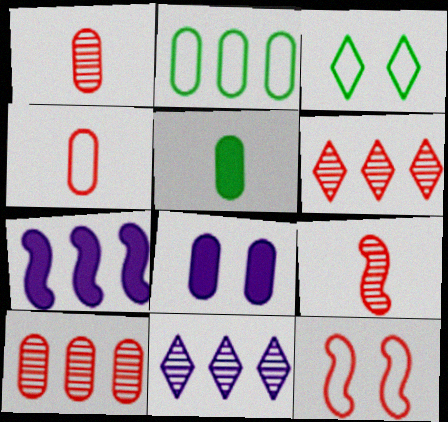[[1, 2, 8], 
[1, 3, 7], 
[2, 6, 7], 
[5, 11, 12]]